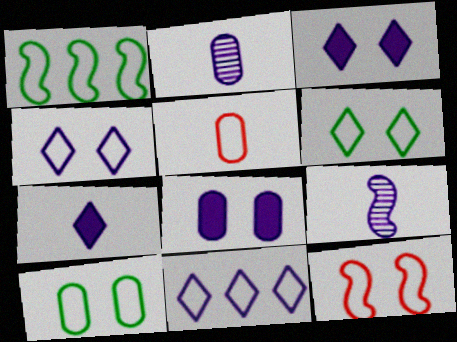[[1, 4, 5], 
[4, 10, 12], 
[8, 9, 11]]